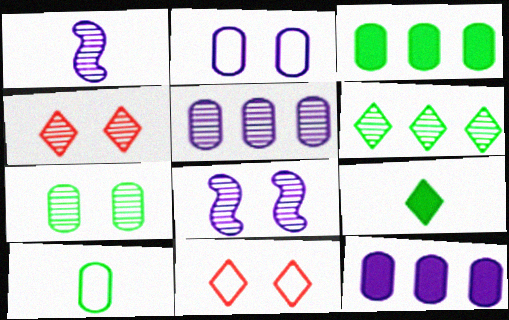[[1, 3, 11], 
[3, 7, 10], 
[4, 7, 8]]